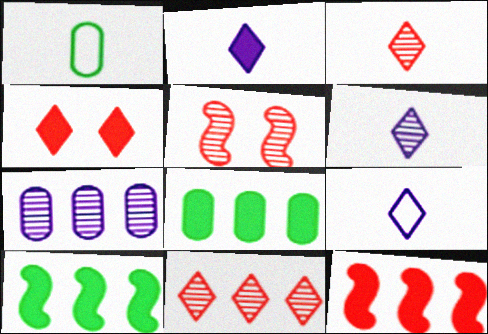[[2, 6, 9], 
[5, 8, 9]]